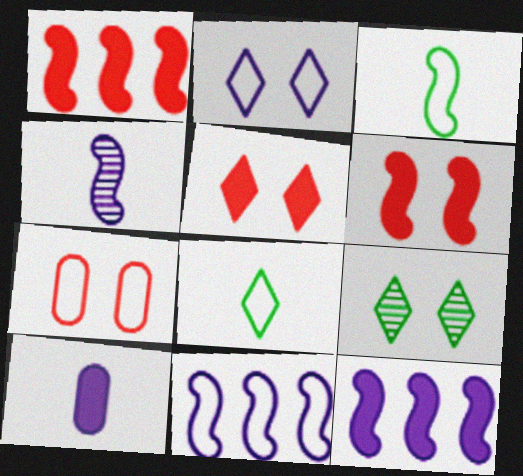[[2, 5, 9], 
[7, 8, 11]]